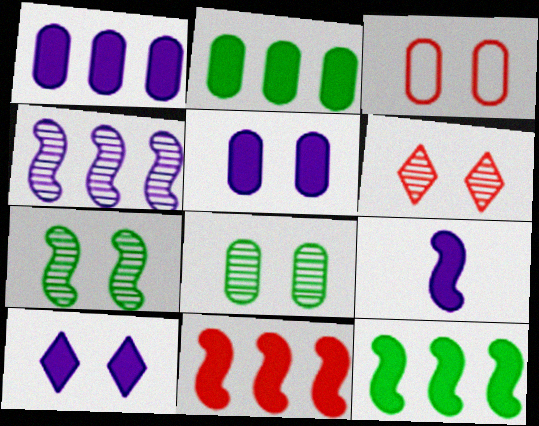[[1, 9, 10], 
[3, 5, 8], 
[3, 7, 10]]